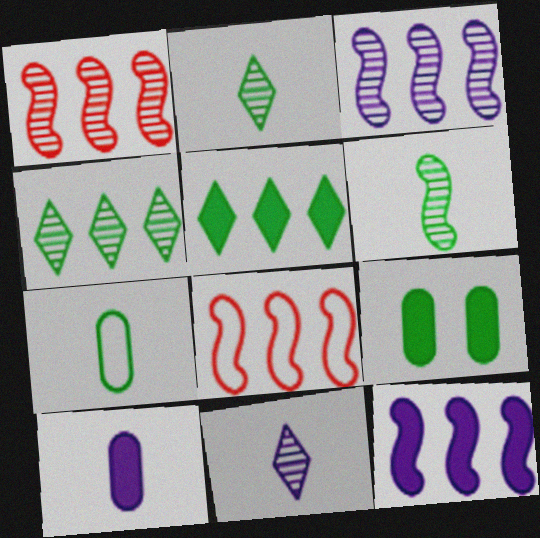[[8, 9, 11]]